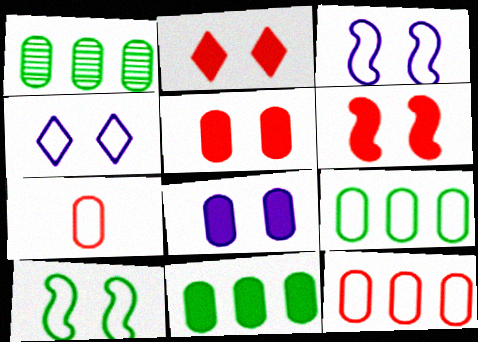[[1, 7, 8], 
[1, 9, 11], 
[2, 5, 6]]